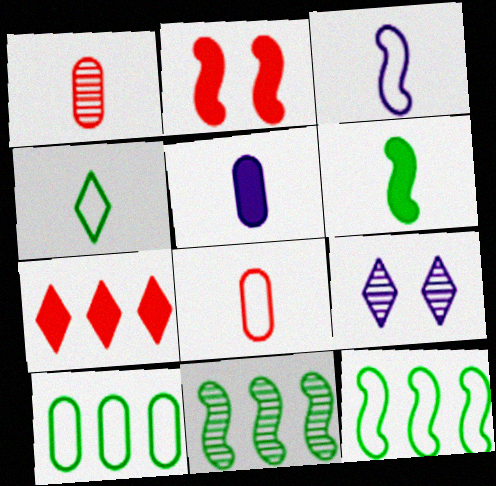[[1, 9, 11], 
[2, 3, 11], 
[3, 4, 8], 
[4, 7, 9]]